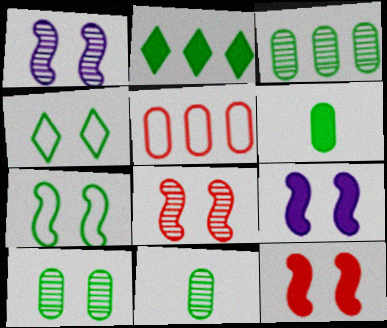[[1, 7, 12], 
[2, 7, 11], 
[3, 10, 11], 
[7, 8, 9]]